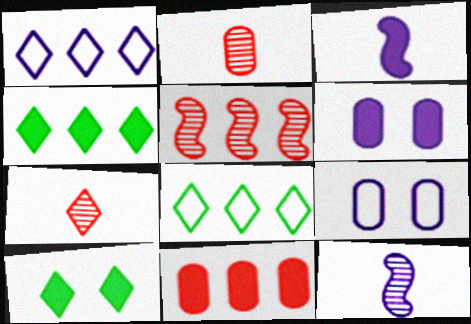[[1, 6, 12], 
[1, 7, 10], 
[3, 10, 11]]